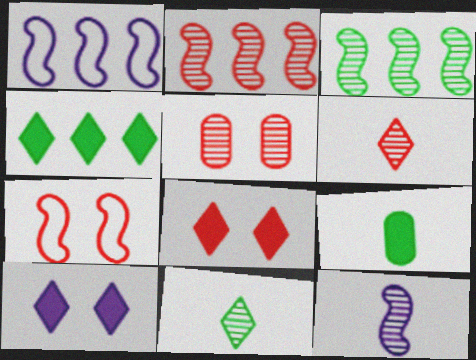[[2, 5, 6], 
[5, 7, 8]]